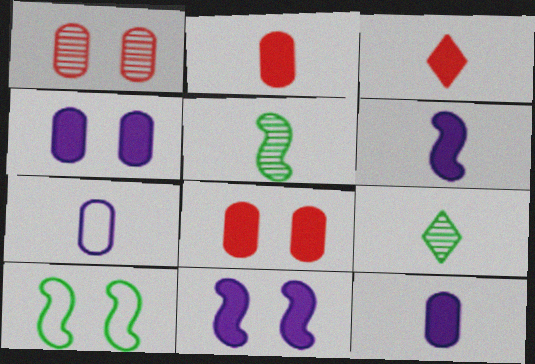[[3, 5, 7]]